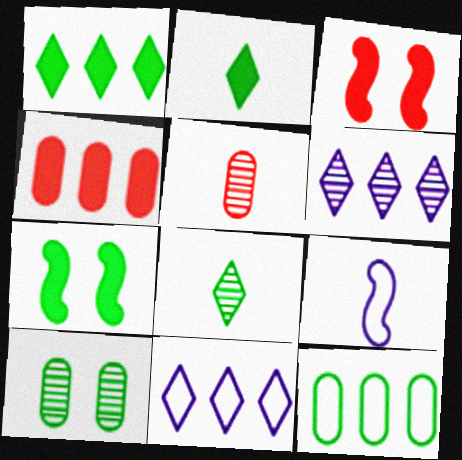[[2, 5, 9], 
[5, 7, 11], 
[7, 8, 12]]